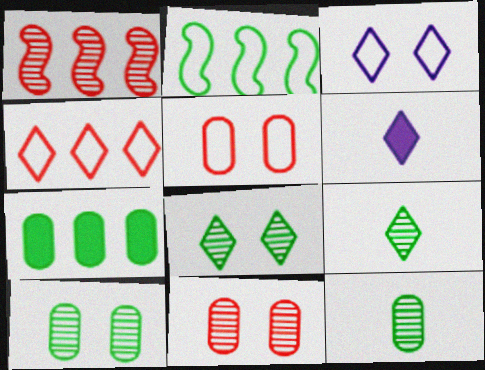[[2, 6, 11], 
[4, 6, 8]]